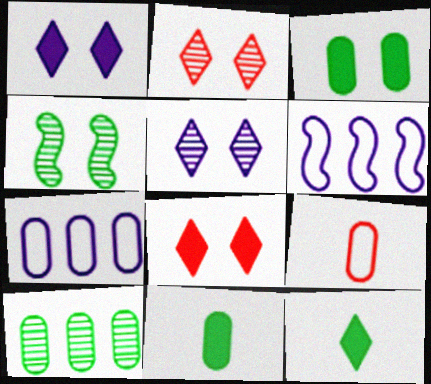[[2, 6, 11]]